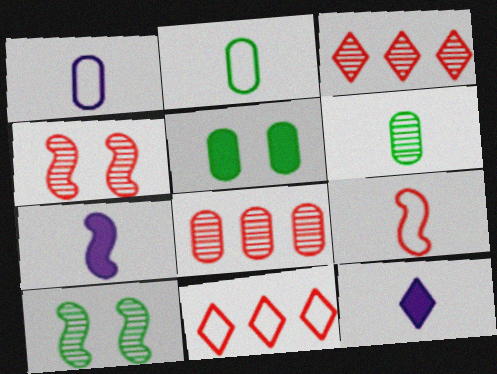[[1, 5, 8], 
[6, 9, 12]]